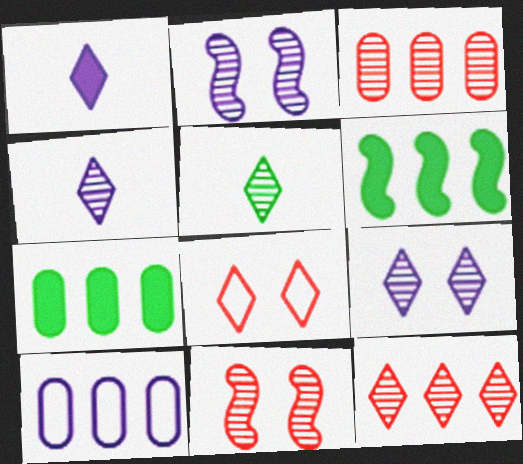[[1, 2, 10], 
[2, 3, 5], 
[3, 7, 10], 
[5, 9, 12], 
[6, 10, 12]]